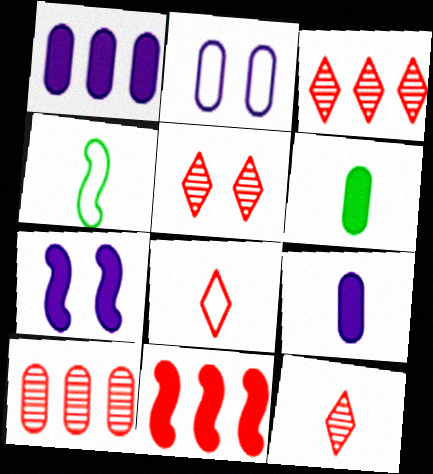[[1, 4, 5], 
[2, 6, 10], 
[3, 5, 12], 
[4, 9, 12]]